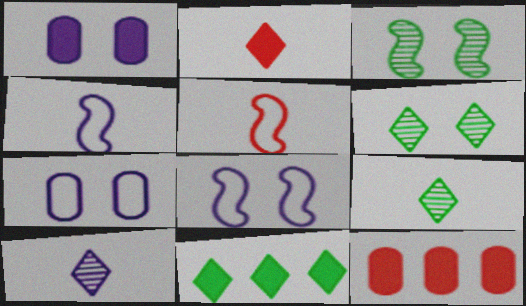[[4, 6, 12], 
[8, 9, 12]]